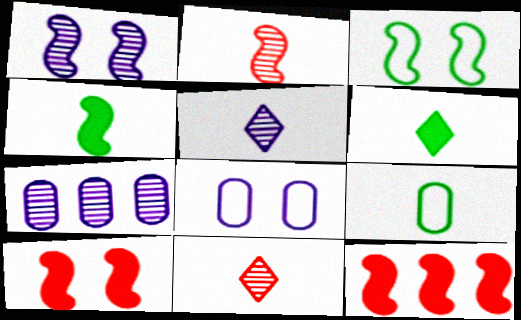[[1, 3, 10], 
[1, 5, 7]]